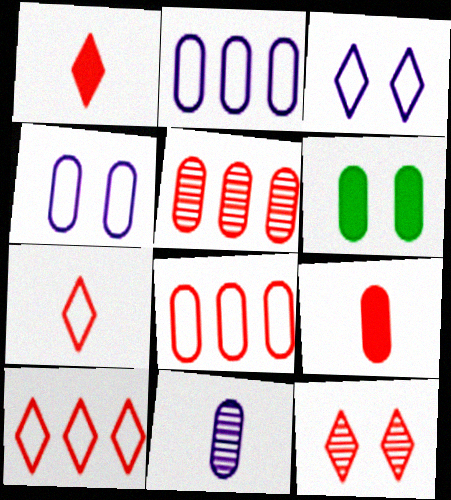[[1, 10, 12], 
[6, 8, 11]]